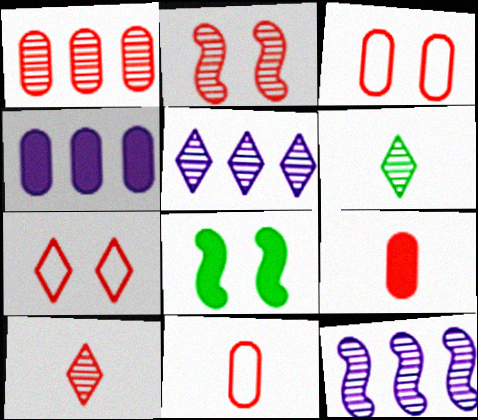[[1, 2, 10], 
[1, 3, 9], 
[5, 8, 11]]